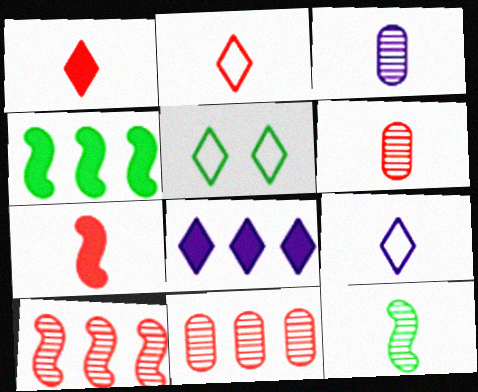[[2, 6, 7]]